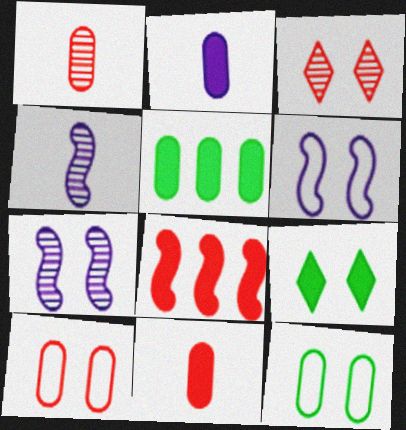[[2, 8, 9], 
[7, 9, 10]]